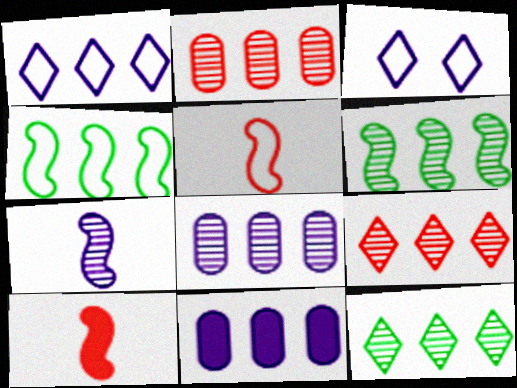[[3, 7, 11], 
[4, 9, 11], 
[6, 8, 9]]